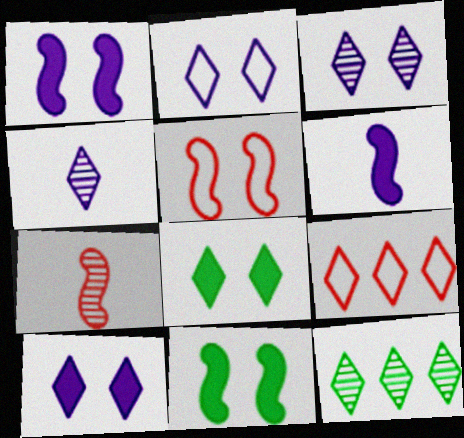[[2, 3, 10], 
[4, 8, 9]]